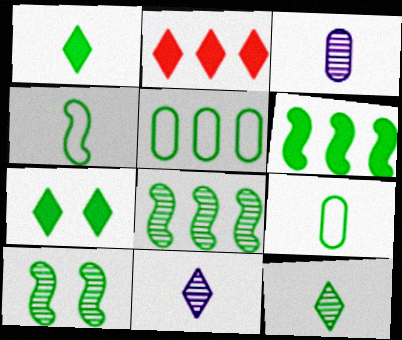[[1, 5, 10], 
[4, 6, 10], 
[7, 8, 9]]